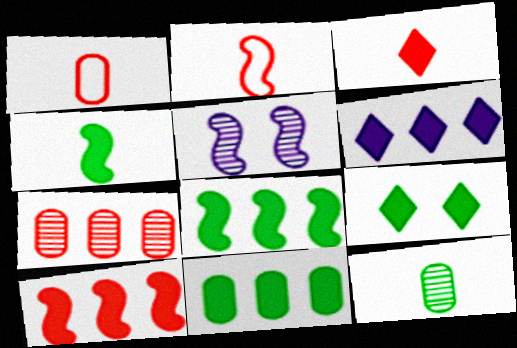[[2, 5, 8], 
[3, 6, 9], 
[4, 9, 11], 
[6, 10, 11]]